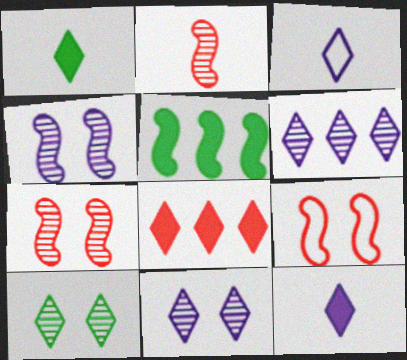[[3, 8, 10]]